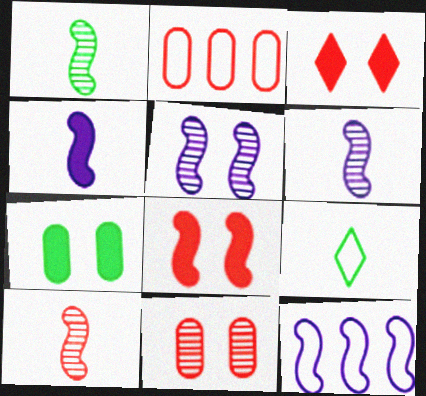[[1, 6, 10], 
[1, 8, 12], 
[2, 3, 10], 
[4, 5, 12]]